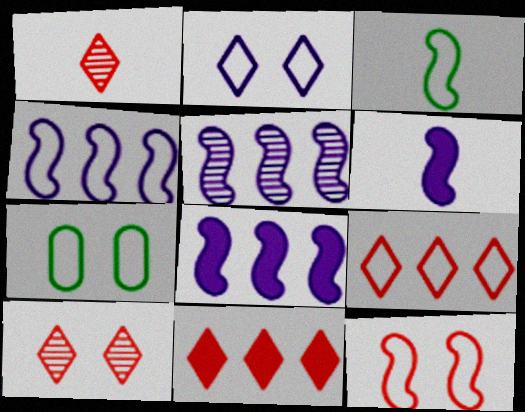[[1, 7, 8], 
[2, 7, 12], 
[3, 4, 12], 
[4, 5, 8]]